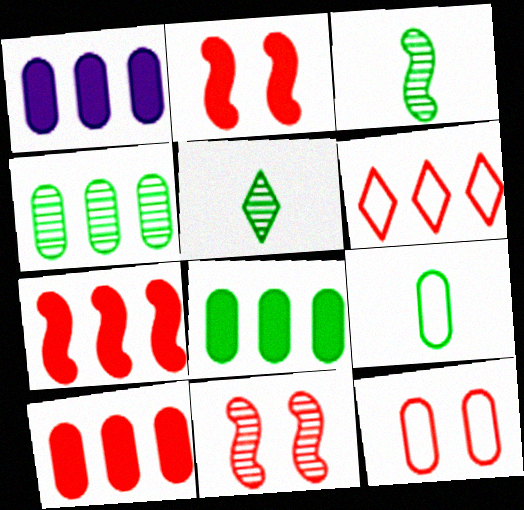[[1, 8, 10]]